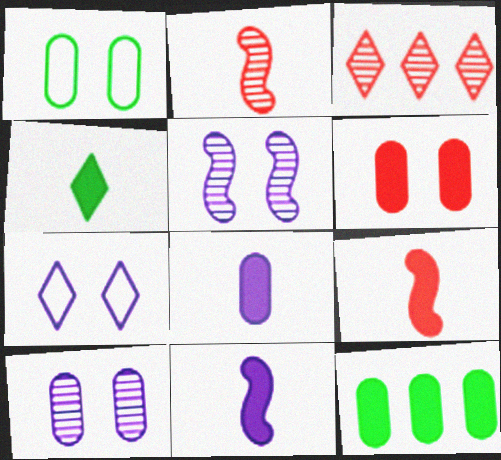[[1, 3, 11], 
[1, 6, 10], 
[2, 7, 12], 
[3, 4, 7], 
[4, 8, 9], 
[6, 8, 12]]